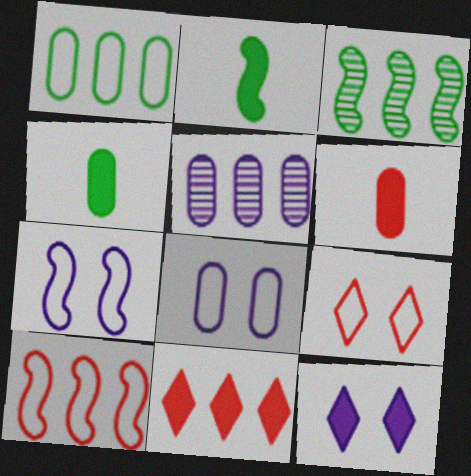[[2, 5, 9]]